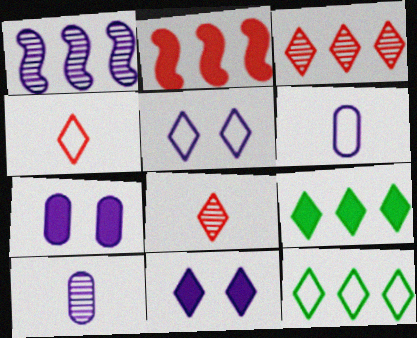[[1, 6, 11], 
[4, 5, 12], 
[5, 8, 9], 
[8, 11, 12]]